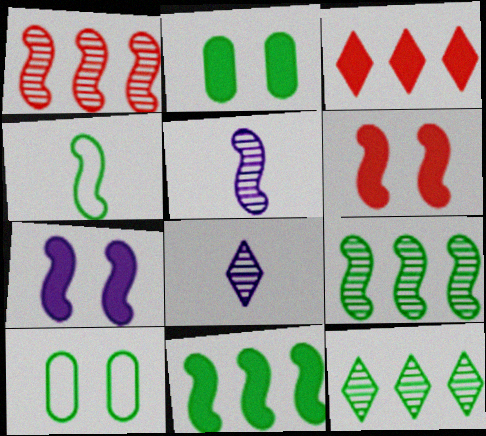[[1, 4, 7], 
[2, 4, 12], 
[3, 5, 10]]